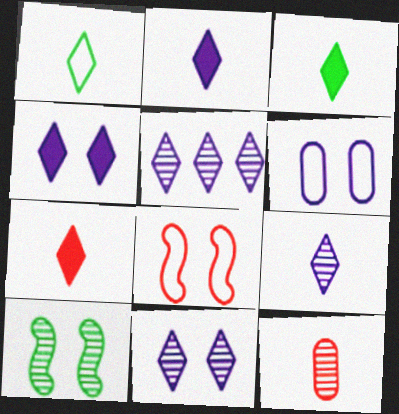[[1, 7, 9], 
[2, 3, 7], 
[5, 9, 11], 
[5, 10, 12]]